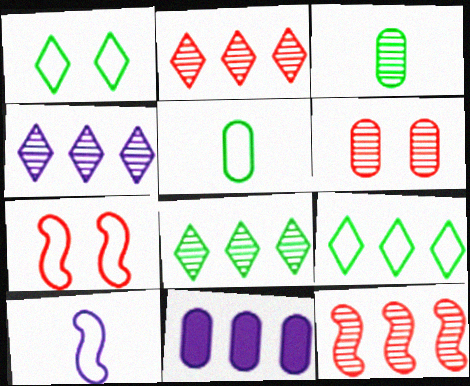[[2, 4, 8], 
[5, 6, 11], 
[9, 11, 12]]